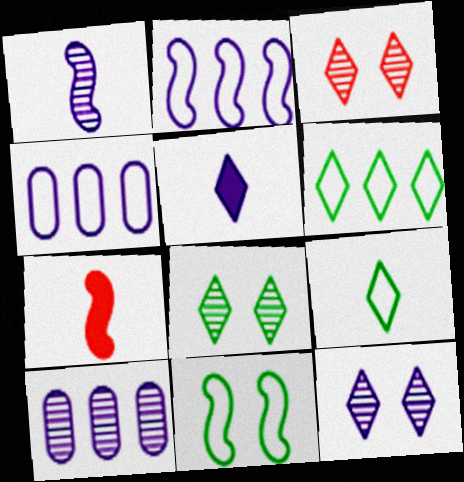[[1, 10, 12], 
[3, 5, 6], 
[3, 8, 12], 
[4, 7, 8]]